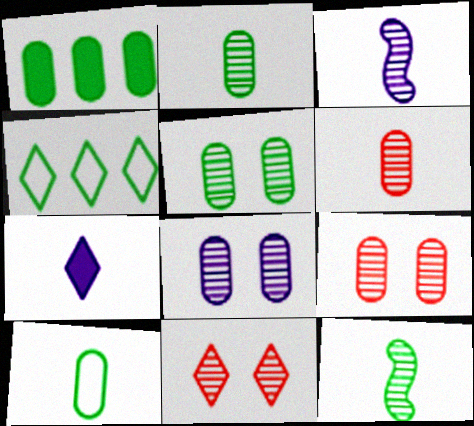[[1, 5, 10], 
[4, 7, 11], 
[5, 8, 9]]